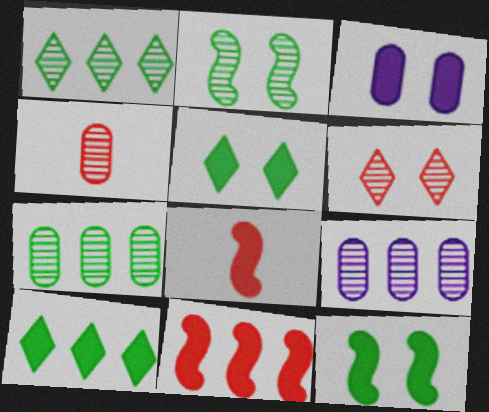[[3, 8, 10]]